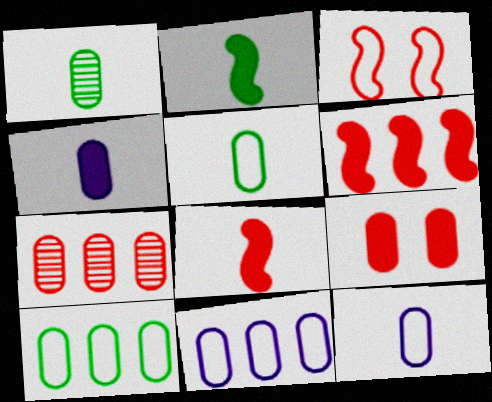[[1, 9, 11]]